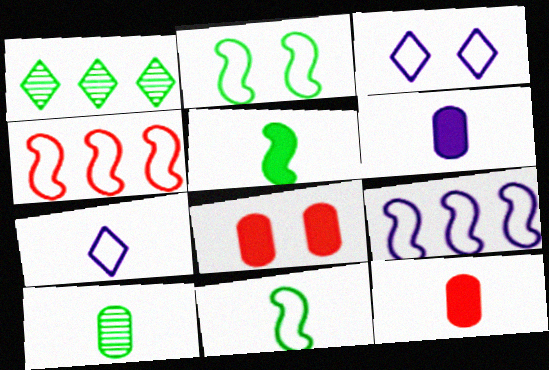[]